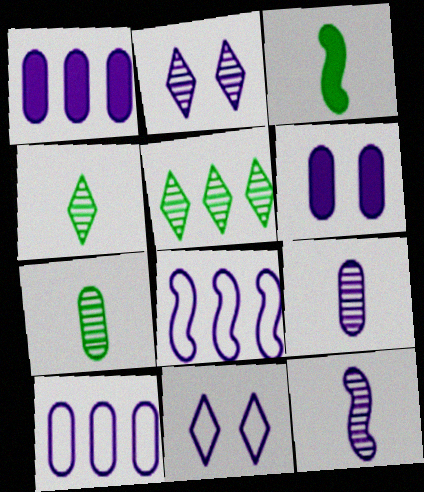[[1, 11, 12], 
[6, 9, 10]]